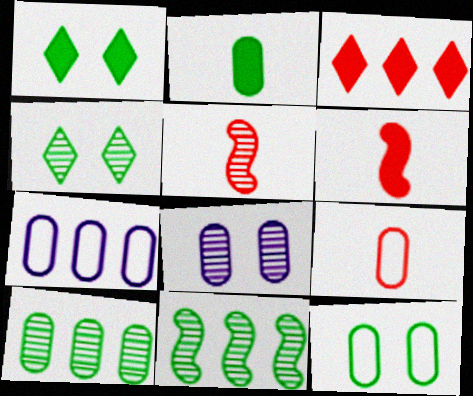[[1, 5, 7], 
[2, 10, 12], 
[3, 7, 11], 
[4, 6, 7], 
[7, 9, 12]]